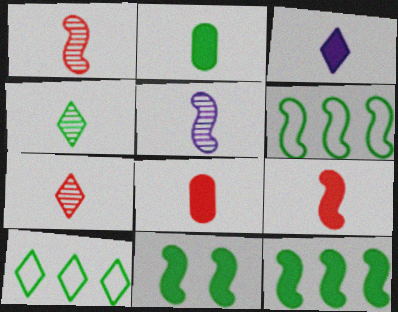[[2, 3, 9]]